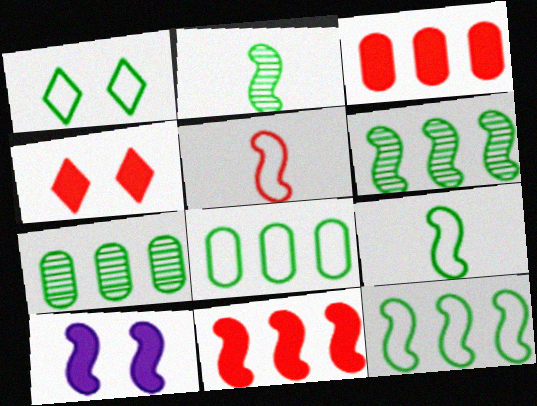[[1, 8, 9], 
[5, 6, 10]]